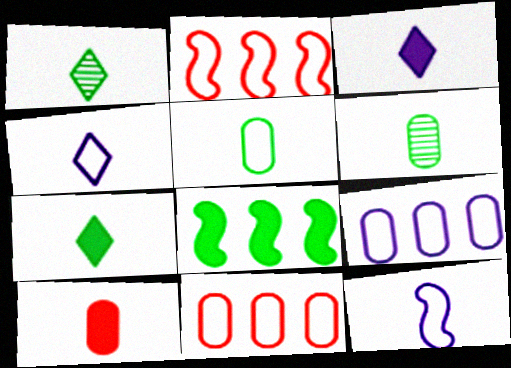[[1, 10, 12]]